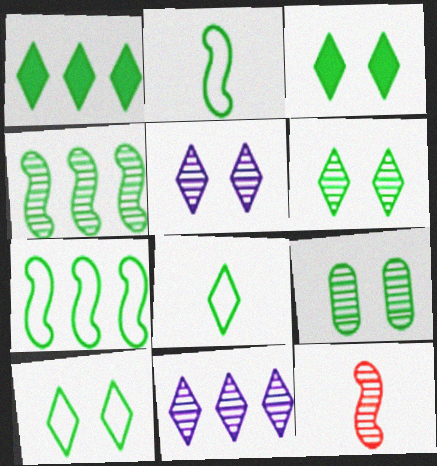[[1, 2, 9], 
[1, 6, 8], 
[3, 6, 10], 
[9, 11, 12]]